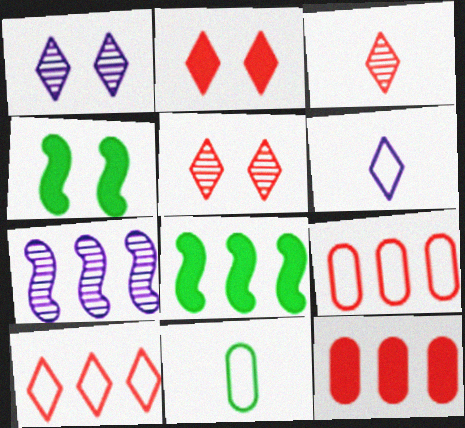[[2, 3, 10], 
[2, 7, 11]]